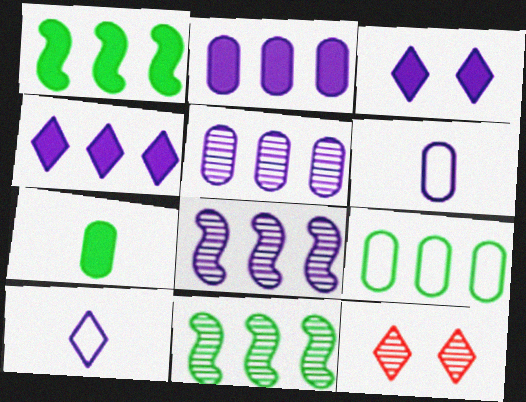[[1, 6, 12], 
[3, 6, 8]]